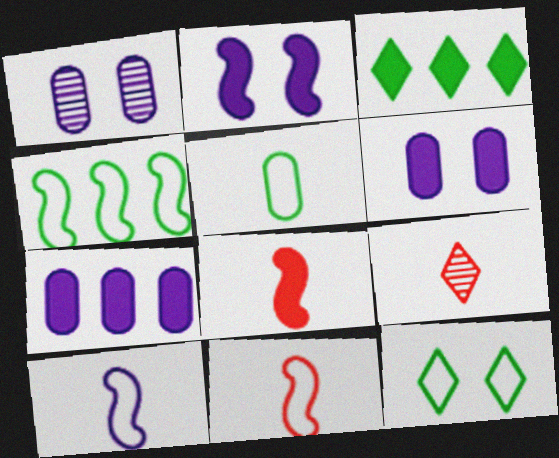[[1, 3, 11], 
[3, 6, 8], 
[4, 5, 12], 
[4, 6, 9]]